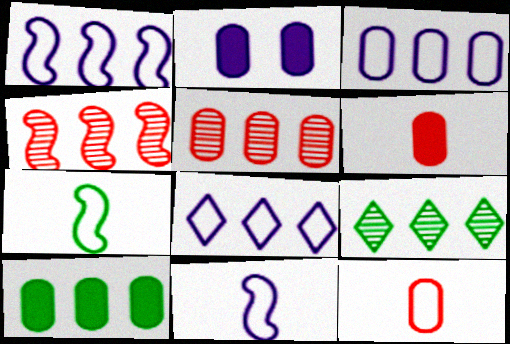[[1, 3, 8], 
[2, 6, 10], 
[3, 5, 10], 
[4, 8, 10]]